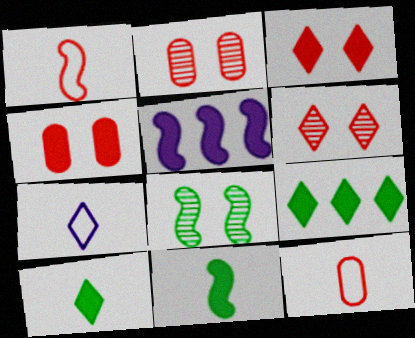[[1, 5, 8], 
[4, 5, 10], 
[6, 7, 9]]